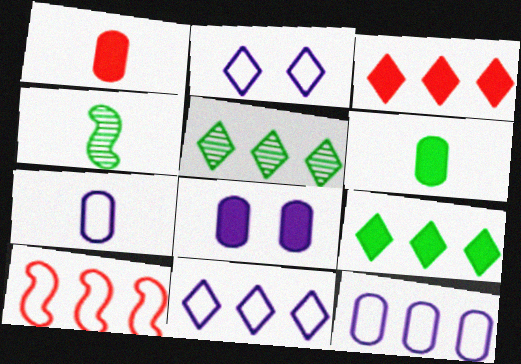[[3, 5, 11]]